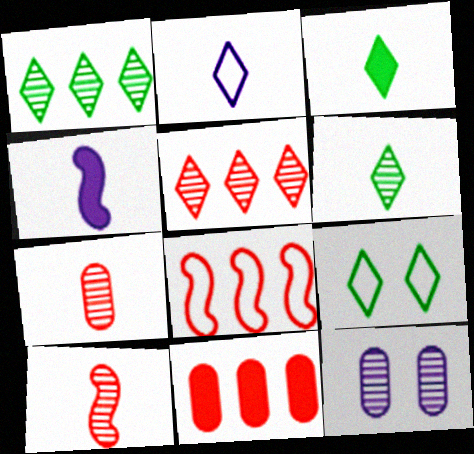[[1, 3, 9], 
[1, 10, 12], 
[3, 8, 12], 
[5, 8, 11]]